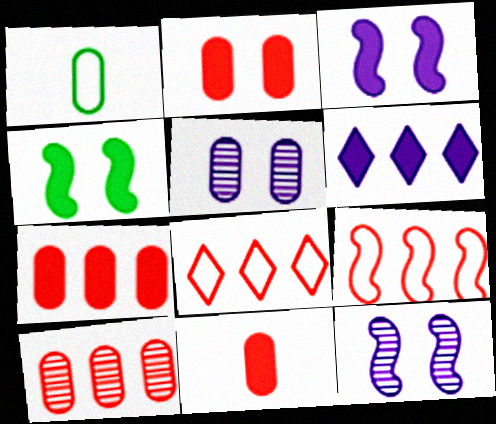[[1, 5, 7], 
[2, 7, 11], 
[4, 6, 11]]